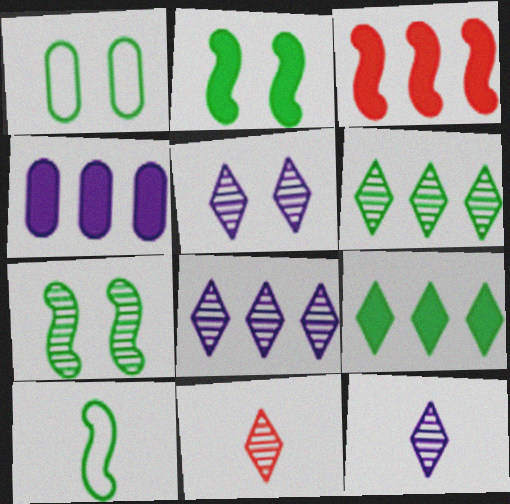[[1, 3, 12], 
[3, 4, 9], 
[5, 6, 11], 
[5, 8, 12]]